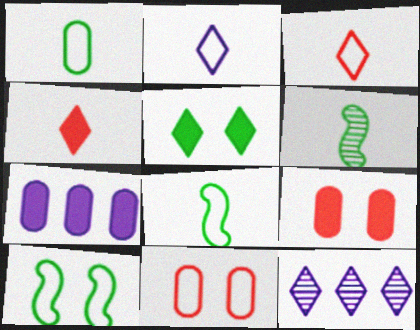[[3, 5, 12], 
[8, 9, 12]]